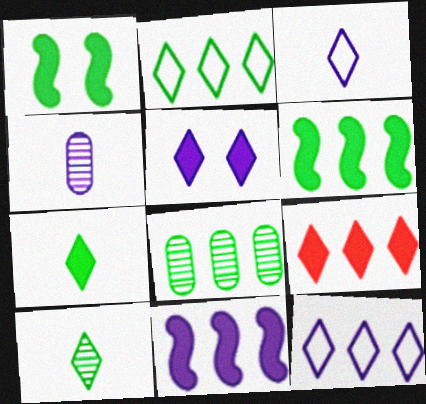[[2, 6, 8], 
[5, 7, 9]]